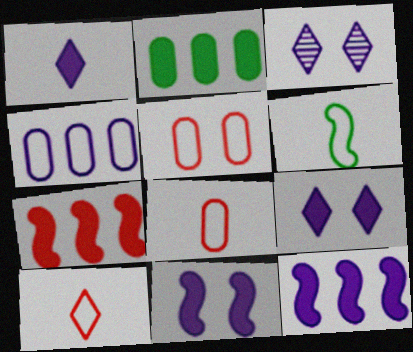[]